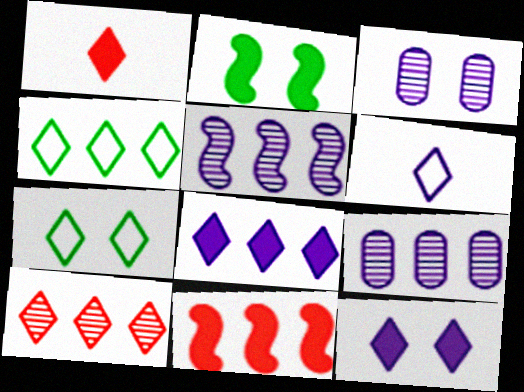[[4, 8, 10], 
[4, 9, 11]]